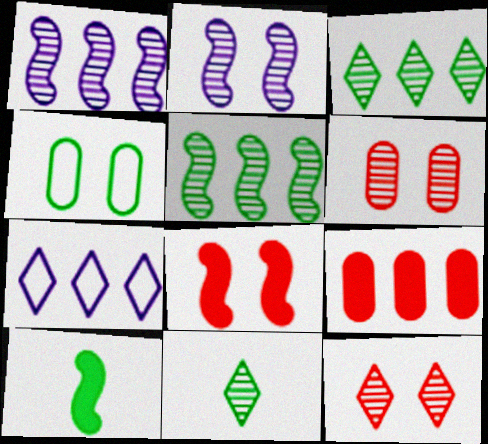[[1, 6, 11], 
[3, 4, 10], 
[5, 7, 9], 
[6, 7, 10]]